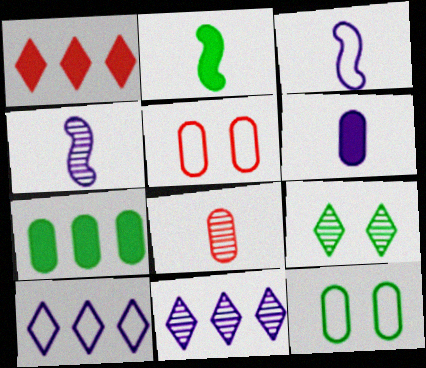[[1, 4, 12], 
[2, 5, 11]]